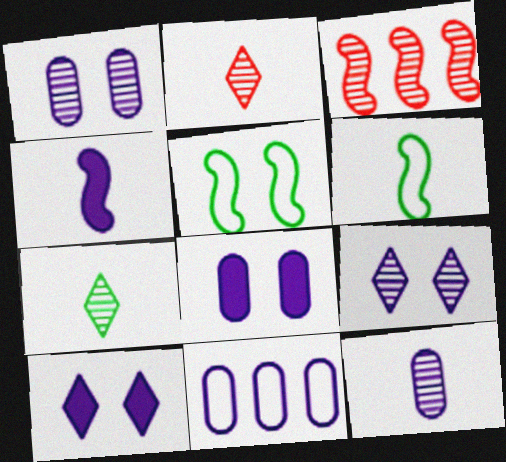[[1, 3, 7], 
[3, 4, 5], 
[4, 9, 11], 
[8, 11, 12]]